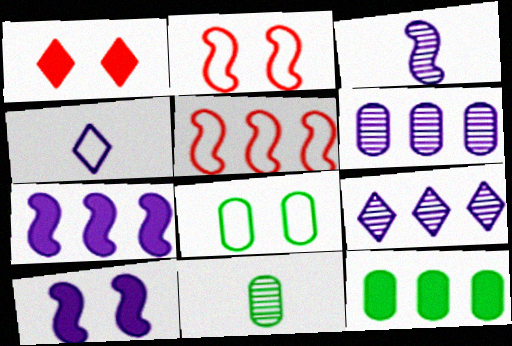[[4, 5, 8], 
[4, 6, 10], 
[5, 9, 12], 
[8, 11, 12]]